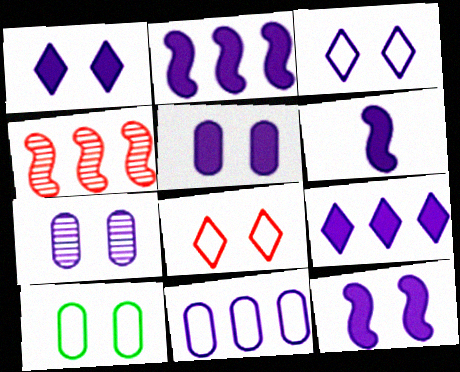[[1, 5, 12], 
[2, 6, 12], 
[3, 7, 12], 
[5, 6, 9]]